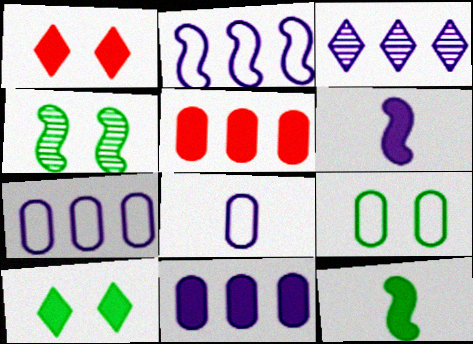[[1, 11, 12], 
[2, 3, 11], 
[4, 9, 10], 
[5, 6, 10]]